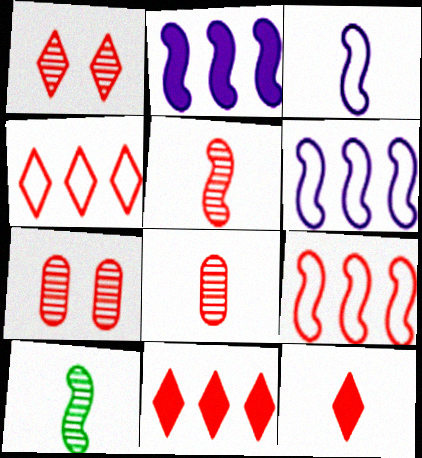[[1, 4, 12], 
[7, 9, 12]]